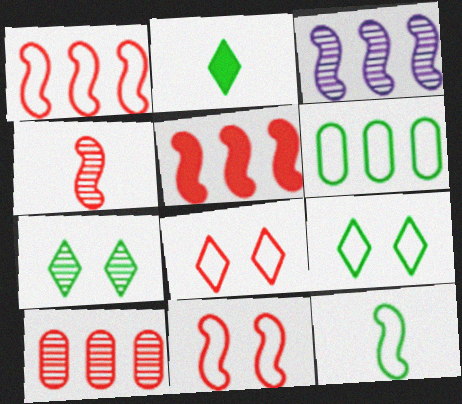[[4, 5, 11], 
[6, 9, 12]]